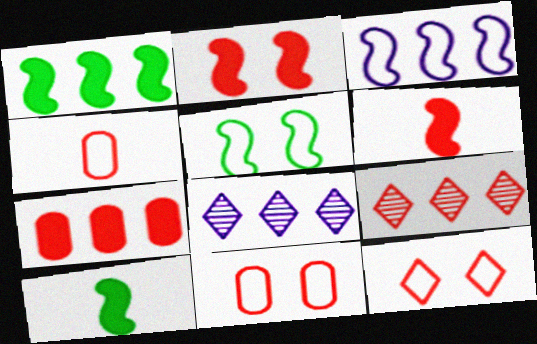[[2, 4, 9], 
[6, 9, 11], 
[8, 10, 11]]